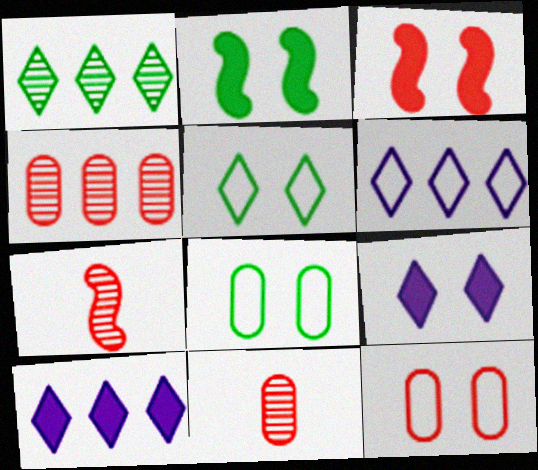[[2, 6, 11], 
[7, 8, 10]]